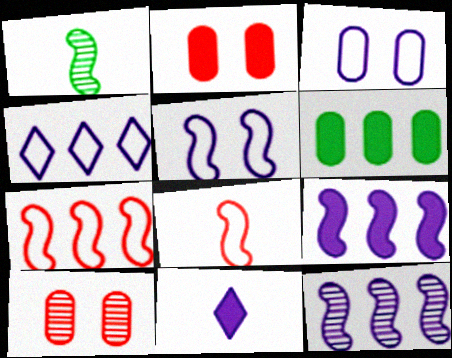[[1, 2, 4], 
[3, 11, 12]]